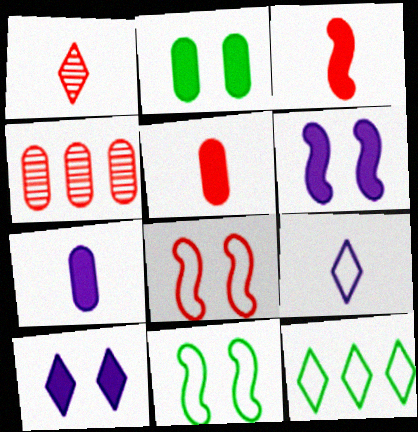[[1, 10, 12]]